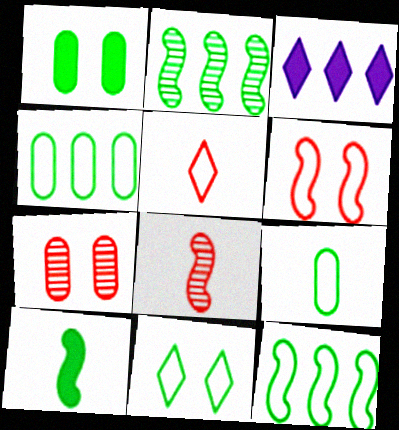[[9, 11, 12]]